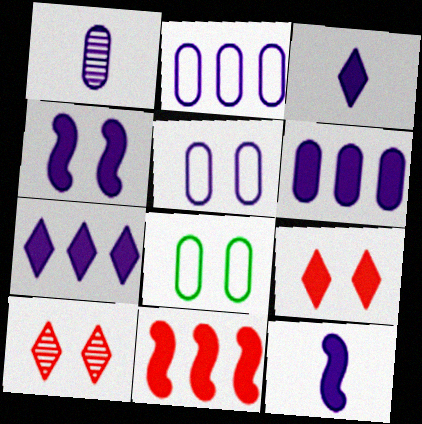[[1, 5, 6], 
[3, 4, 6], 
[4, 8, 10]]